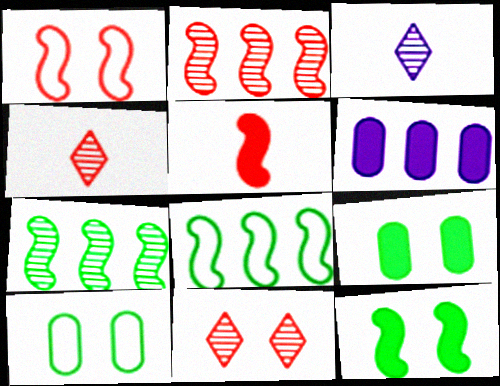[[1, 2, 5]]